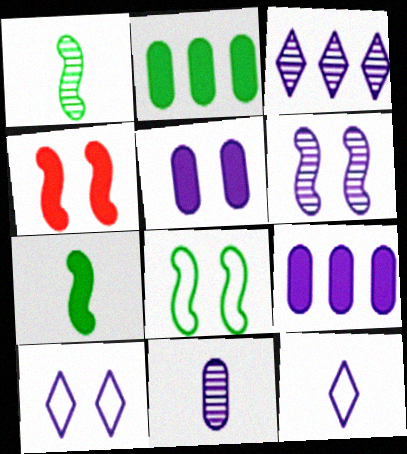[[3, 6, 11], 
[4, 6, 8], 
[5, 6, 10], 
[6, 9, 12]]